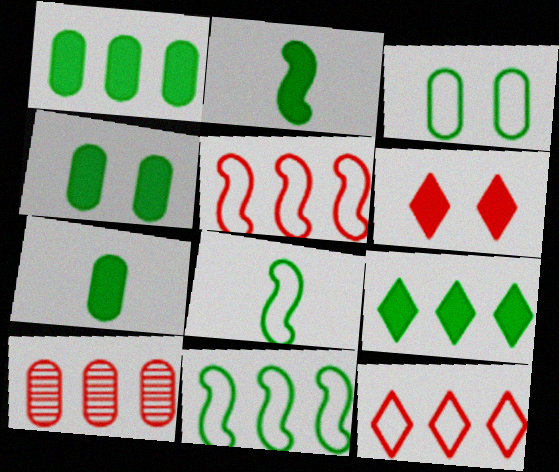[[1, 4, 7], 
[2, 4, 9]]